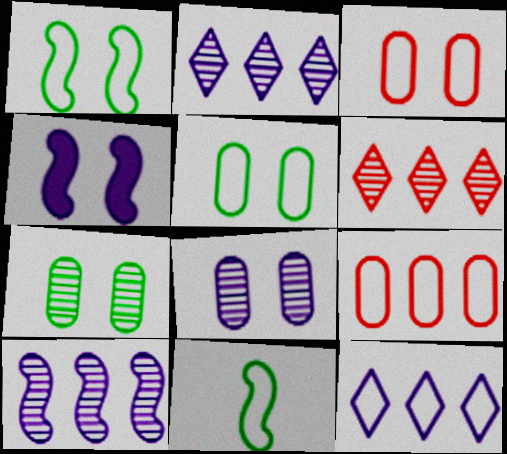[[3, 11, 12]]